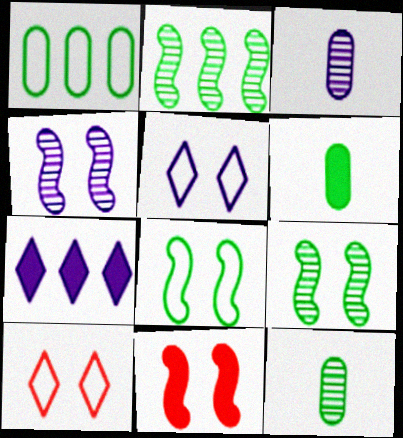[[4, 8, 11], 
[6, 7, 11]]